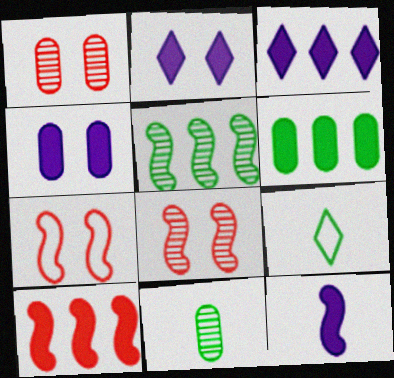[[3, 4, 12], 
[3, 6, 10], 
[3, 7, 11], 
[5, 7, 12]]